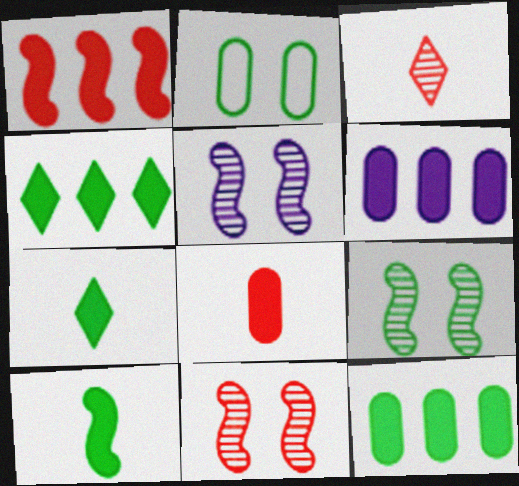[[1, 4, 6], 
[5, 9, 11]]